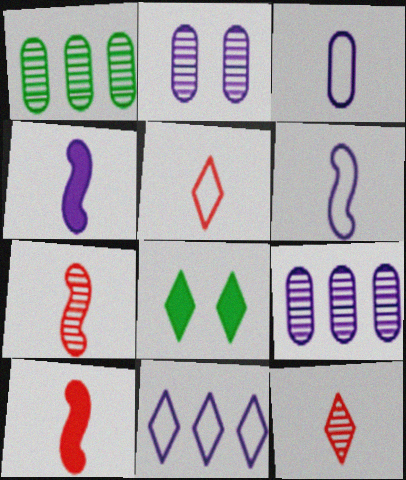[[2, 4, 11], 
[8, 11, 12]]